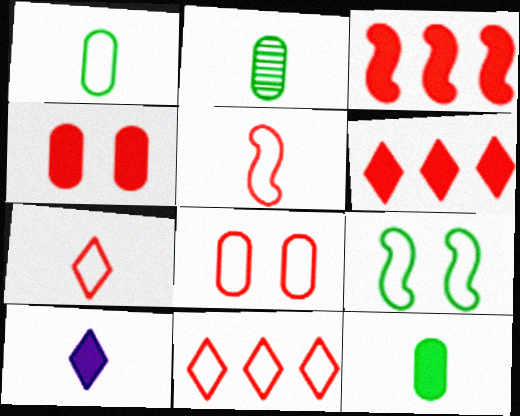[[1, 2, 12], 
[2, 5, 10], 
[5, 8, 11]]